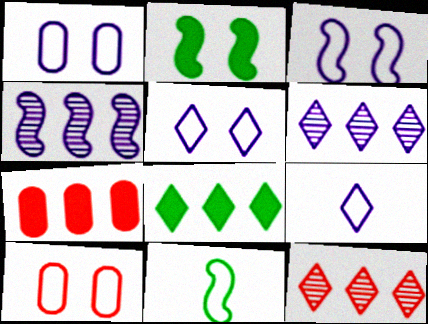[[1, 3, 5]]